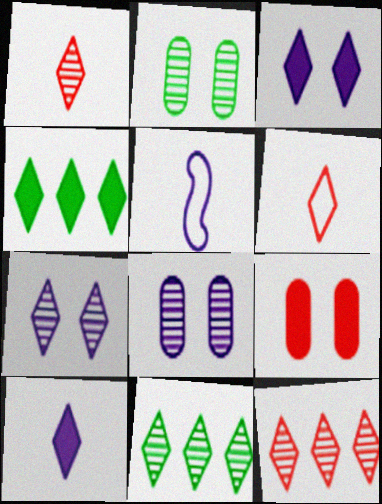[[1, 7, 11], 
[3, 6, 11], 
[4, 6, 7], 
[5, 9, 11]]